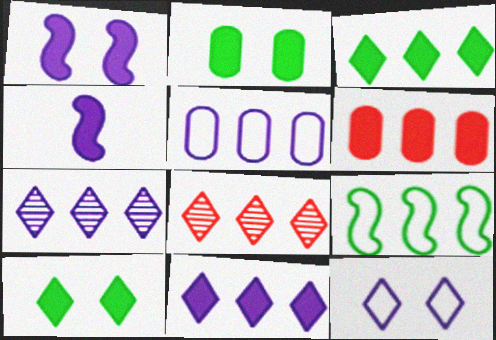[[4, 6, 10], 
[6, 7, 9]]